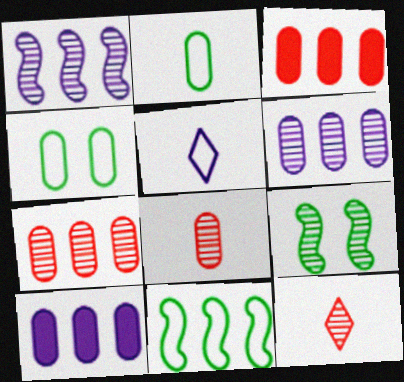[[3, 5, 9], 
[4, 8, 10], 
[6, 9, 12]]